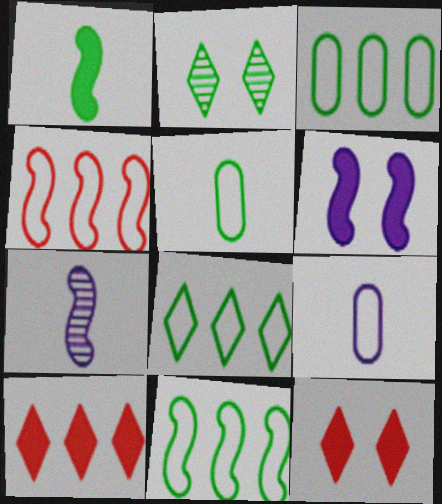[[1, 2, 3], 
[3, 7, 12], 
[3, 8, 11]]